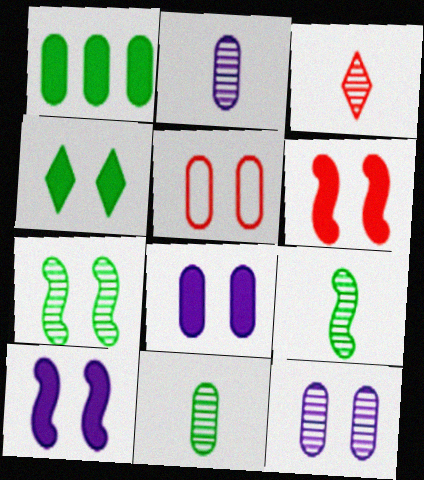[[1, 2, 5], 
[2, 3, 9], 
[4, 6, 8]]